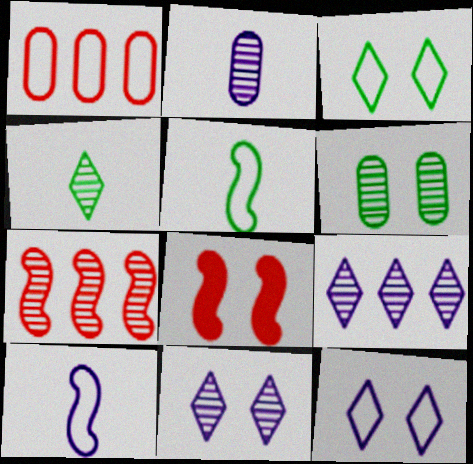[[1, 3, 10], 
[1, 5, 12], 
[6, 8, 12]]